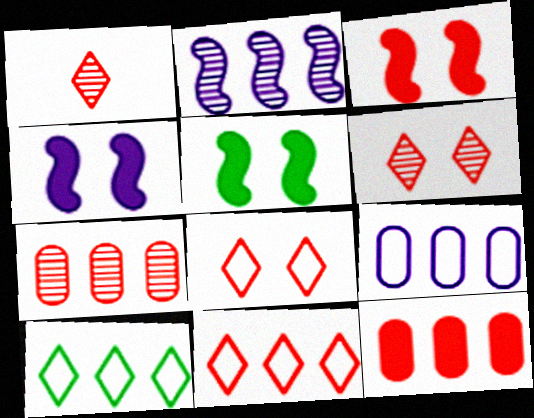[[1, 5, 9], 
[2, 10, 12], 
[3, 4, 5]]